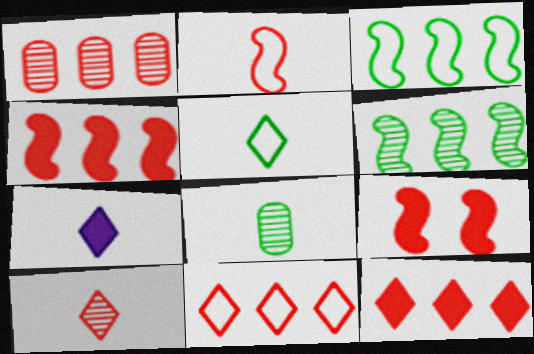[[1, 4, 11], 
[2, 7, 8], 
[5, 7, 10]]